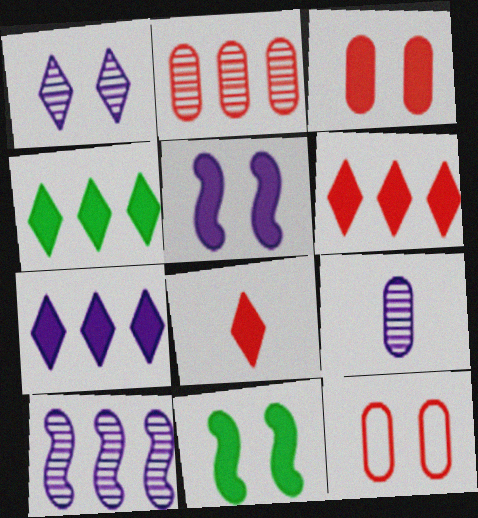[[1, 9, 10], 
[1, 11, 12], 
[4, 6, 7]]